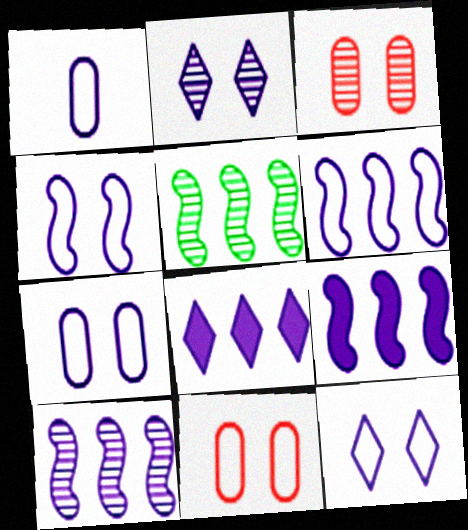[[1, 2, 9], 
[1, 6, 12], 
[4, 7, 12], 
[6, 9, 10]]